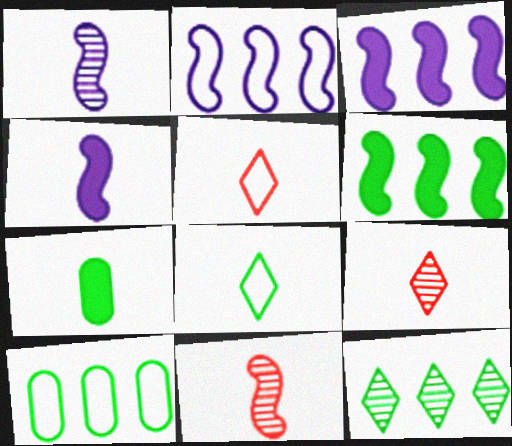[[1, 5, 7], 
[6, 10, 12]]